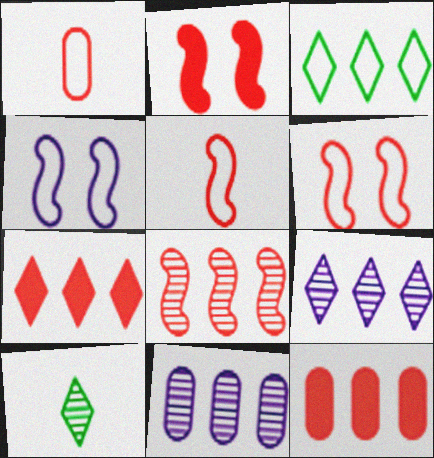[[1, 3, 4], 
[2, 5, 8], 
[3, 7, 9], 
[4, 10, 12]]